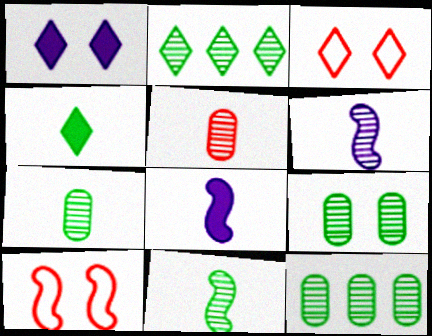[[1, 9, 10], 
[2, 9, 11], 
[3, 8, 12], 
[7, 9, 12]]